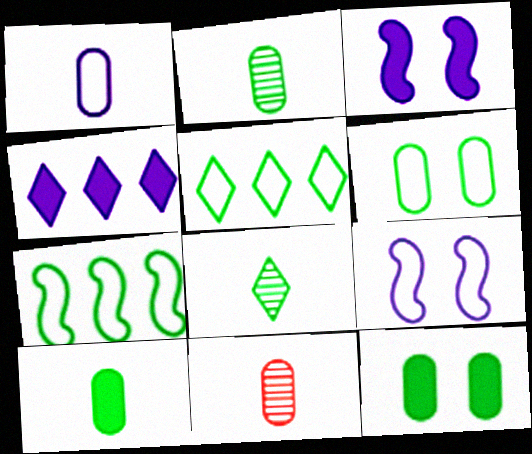[[1, 10, 11], 
[3, 5, 11], 
[7, 8, 12]]